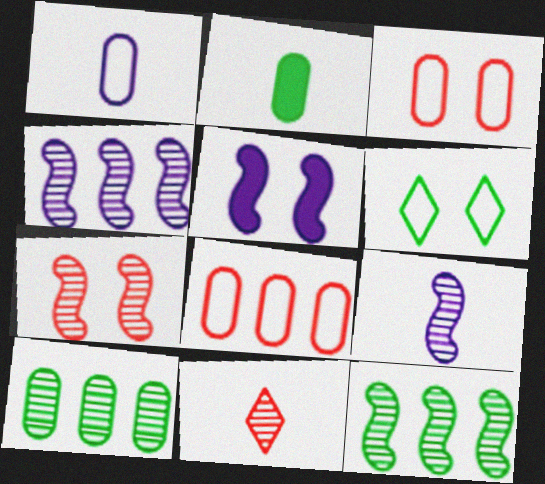[[2, 6, 12], 
[7, 9, 12]]